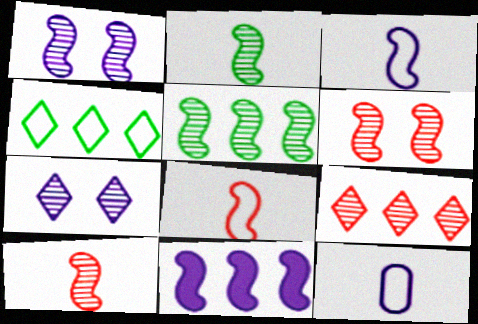[[1, 3, 11], 
[1, 5, 10], 
[7, 11, 12]]